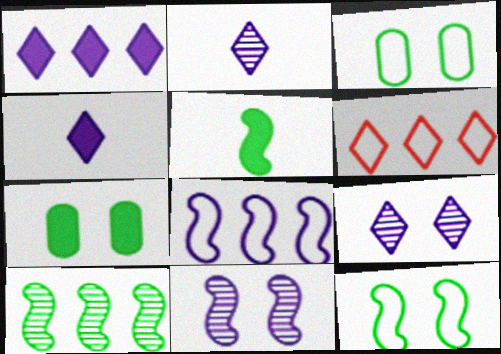[[5, 10, 12]]